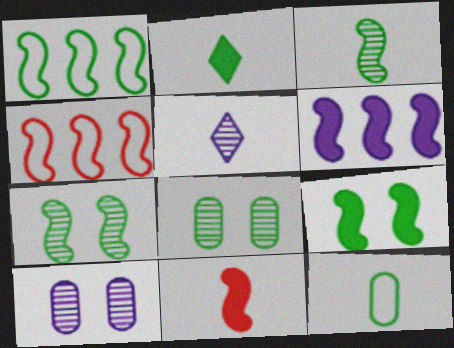[[1, 2, 8], 
[1, 3, 9], 
[2, 3, 12], 
[2, 4, 10], 
[5, 11, 12], 
[6, 9, 11]]